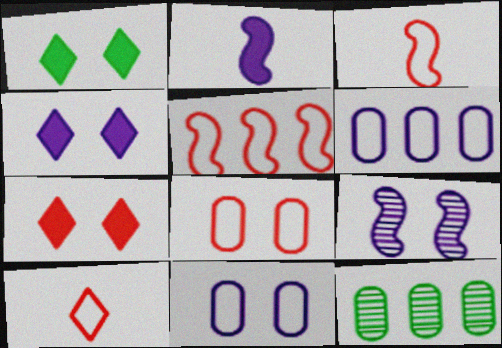[[1, 4, 7], 
[1, 8, 9], 
[3, 4, 12], 
[4, 9, 11], 
[5, 8, 10]]